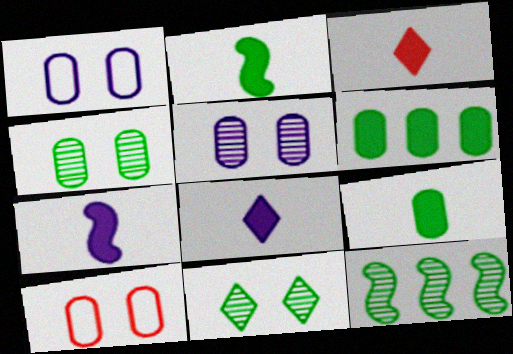[[1, 3, 12], 
[3, 7, 9], 
[8, 10, 12]]